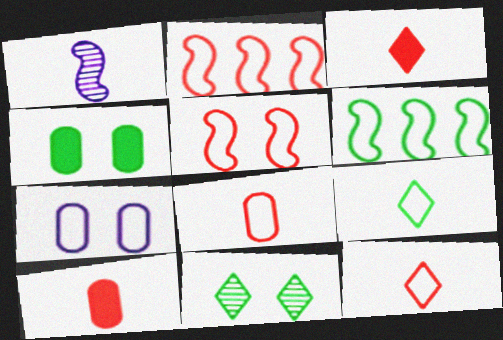[[1, 9, 10], 
[2, 7, 9], 
[6, 7, 12]]